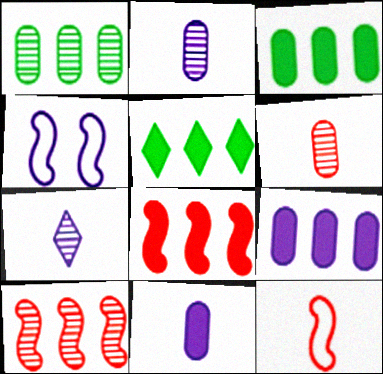[[4, 5, 6], 
[4, 7, 9], 
[5, 8, 9]]